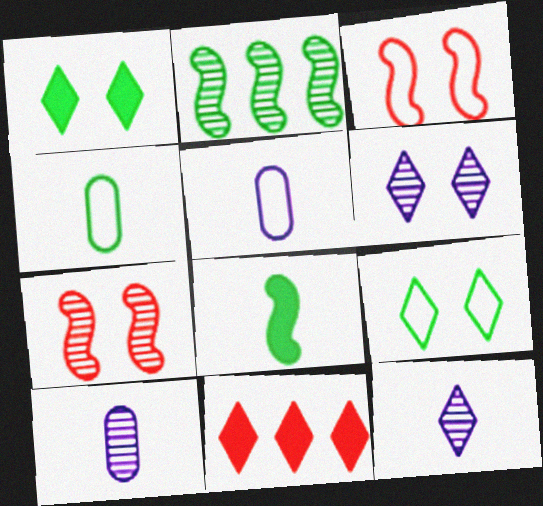[[1, 2, 4], 
[9, 11, 12]]